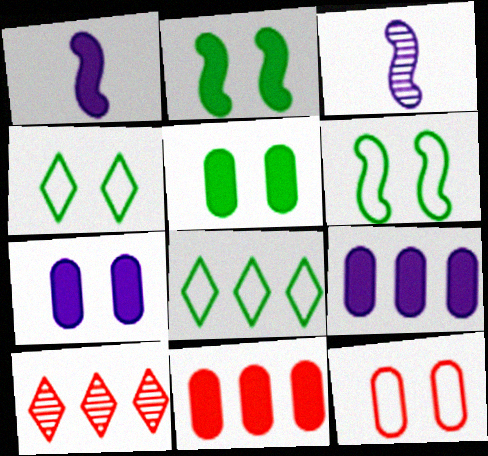[[3, 4, 11]]